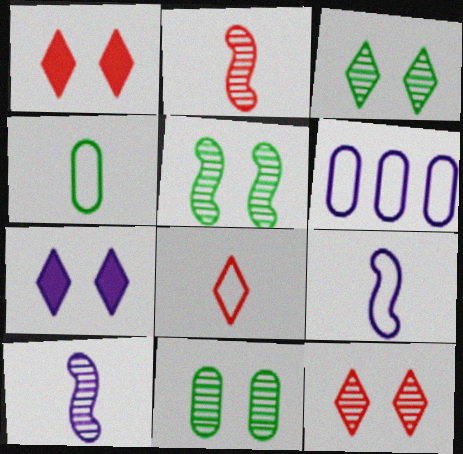[[3, 5, 11], 
[4, 8, 9], 
[6, 7, 10]]